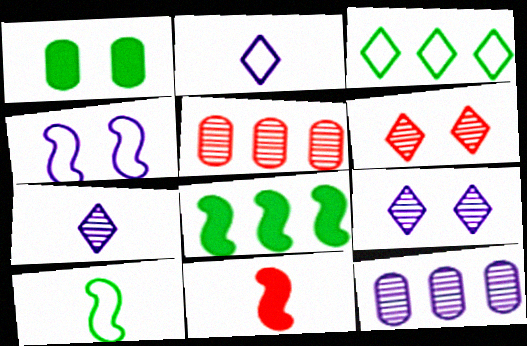[[1, 4, 6]]